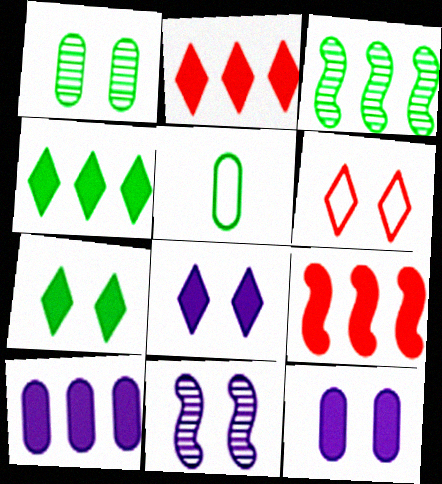[[2, 5, 11], 
[3, 5, 7], 
[4, 9, 10]]